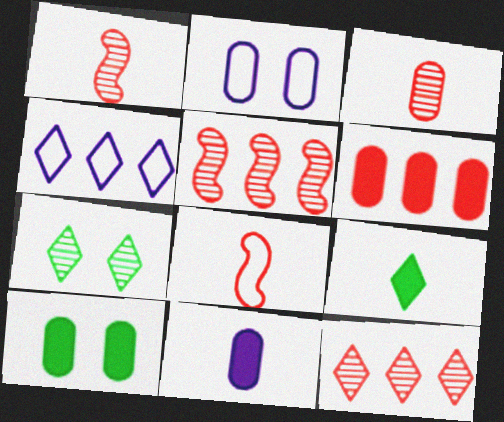[[1, 4, 10], 
[2, 5, 9], 
[6, 10, 11]]